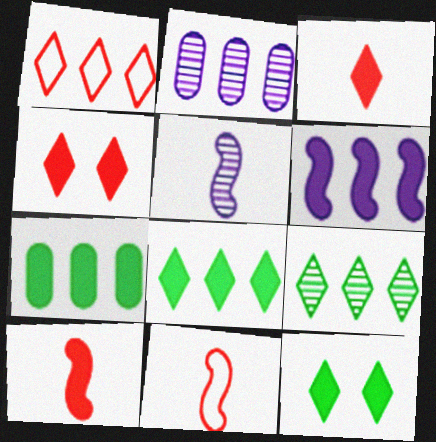[[2, 11, 12]]